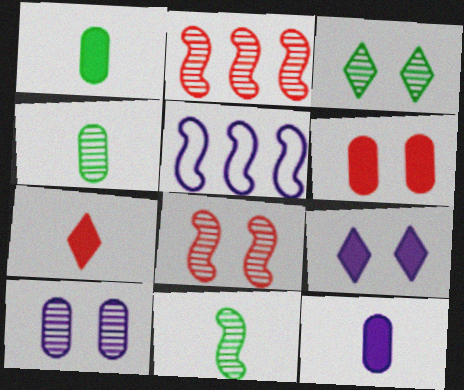[[3, 8, 10]]